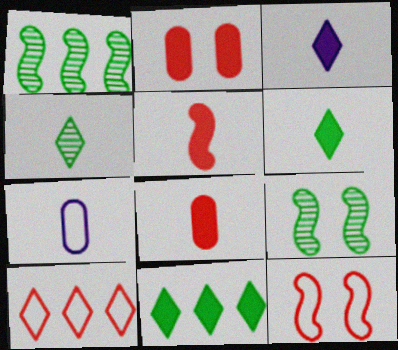[[4, 5, 7]]